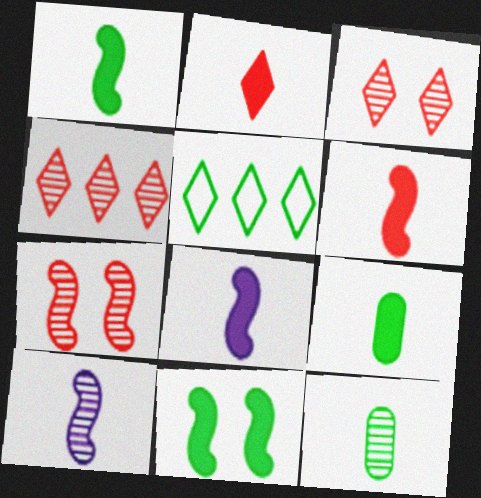[[1, 6, 8], 
[2, 8, 9], 
[5, 11, 12]]